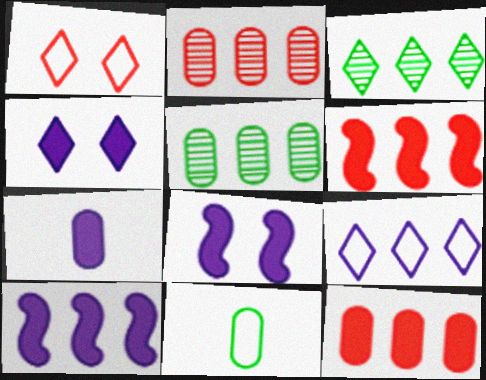[[4, 7, 10], 
[5, 6, 9]]